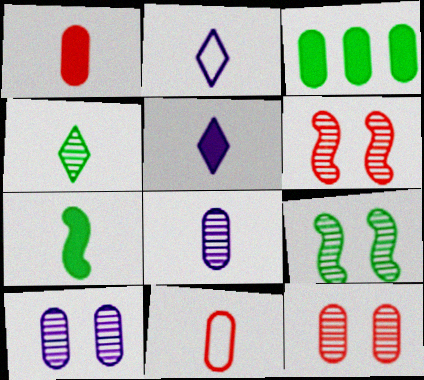[[1, 5, 7], 
[2, 3, 6], 
[3, 10, 11]]